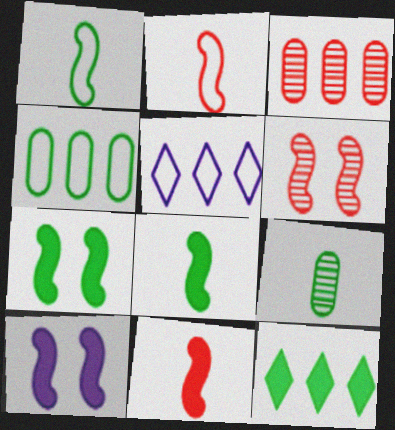[]